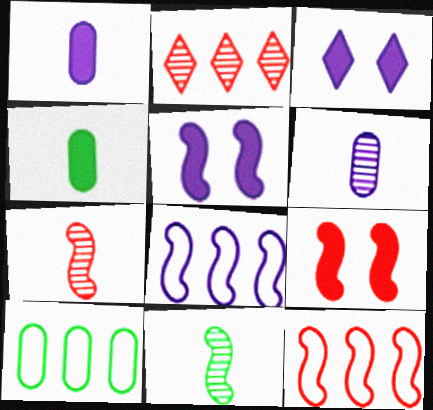[[3, 6, 8], 
[3, 7, 10], 
[5, 11, 12], 
[7, 9, 12], 
[8, 9, 11]]